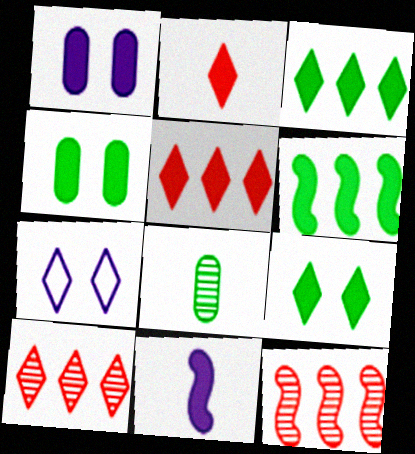[[1, 2, 6], 
[4, 5, 11]]